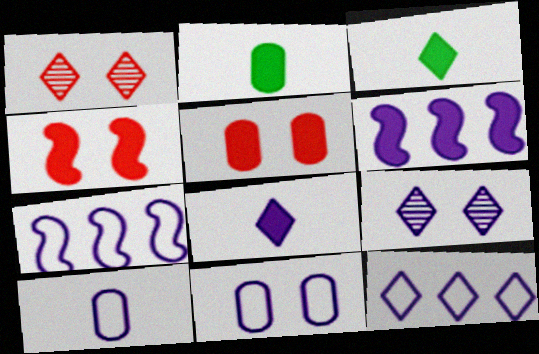[[1, 2, 7], 
[1, 3, 12], 
[3, 5, 6], 
[6, 9, 10], 
[8, 9, 12]]